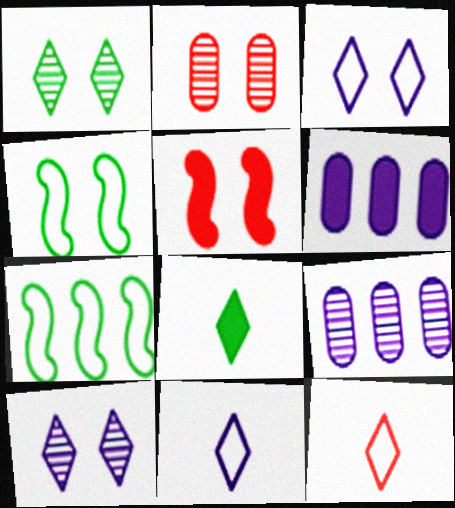[[5, 6, 8]]